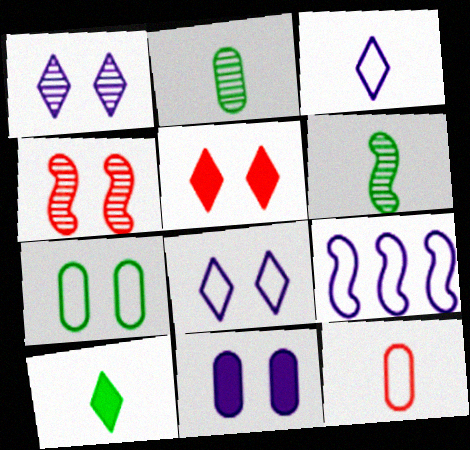[[2, 5, 9]]